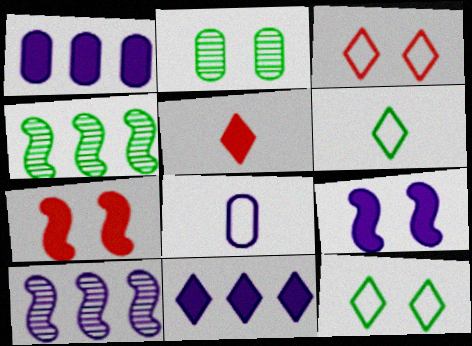[[2, 3, 9]]